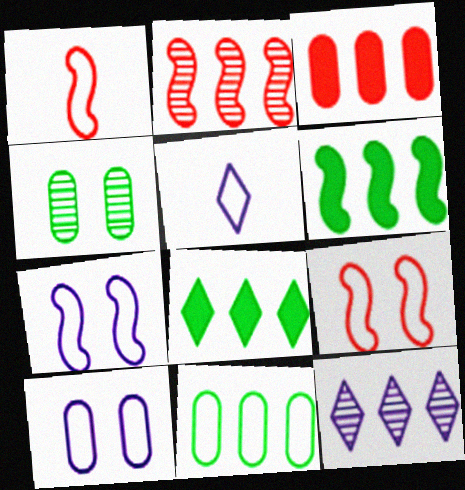[[5, 9, 11]]